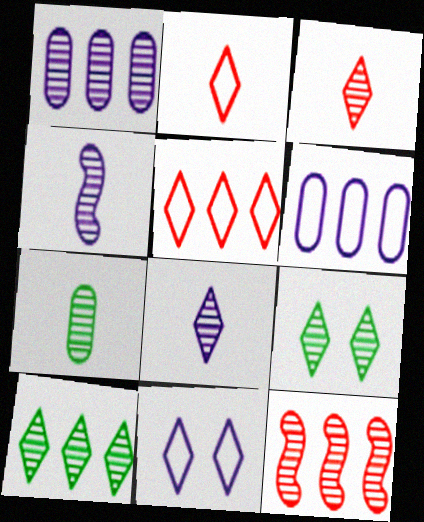[[1, 10, 12], 
[3, 4, 7]]